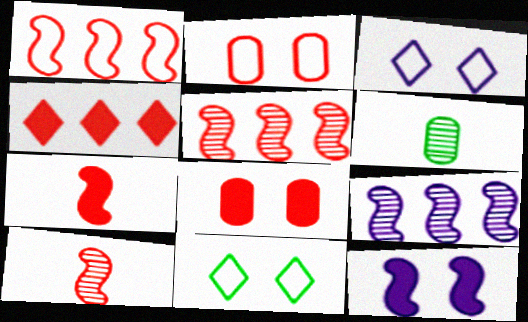[[2, 4, 10], 
[4, 7, 8]]